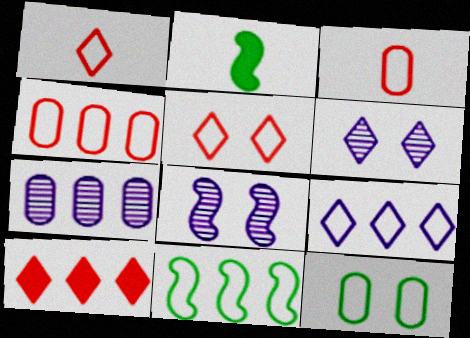[[2, 4, 6], 
[2, 5, 7], 
[4, 9, 11], 
[7, 10, 11]]